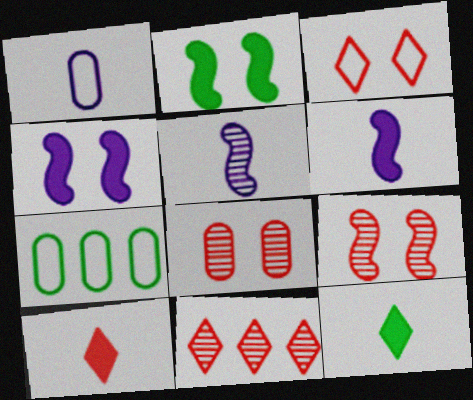[[1, 2, 11], 
[3, 10, 11]]